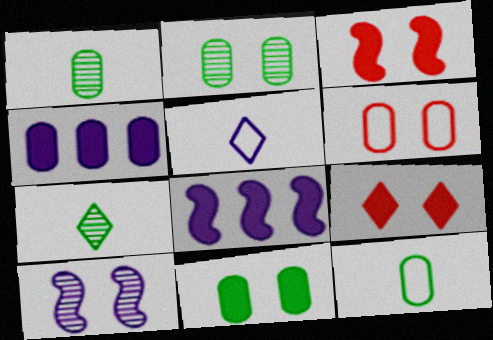[[1, 4, 6], 
[4, 5, 10], 
[6, 7, 8]]